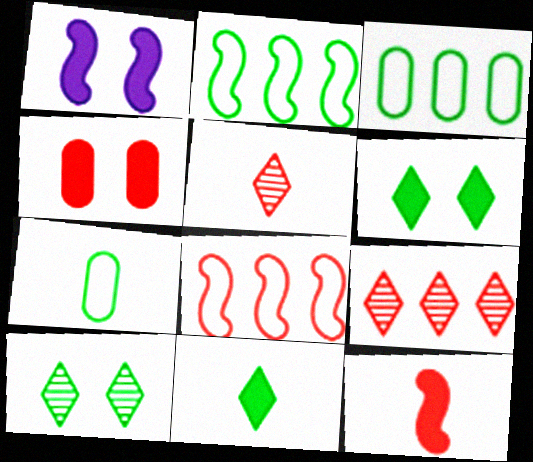[[1, 3, 5], 
[1, 4, 6], 
[1, 7, 9], 
[4, 5, 8]]